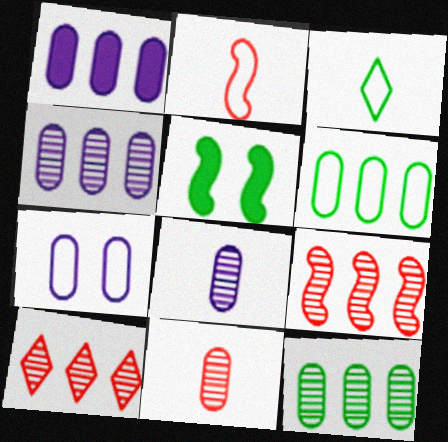[[1, 7, 8], 
[3, 5, 12]]